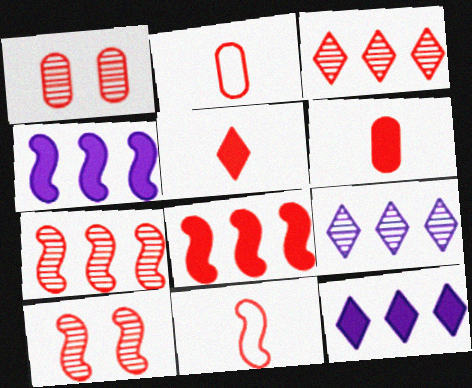[[8, 10, 11]]